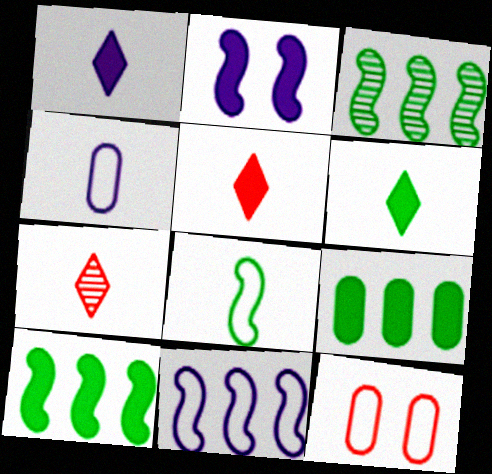[[1, 3, 12], 
[1, 5, 6], 
[2, 5, 9]]